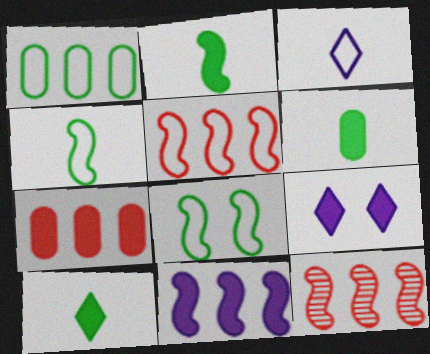[[2, 6, 10], 
[2, 7, 9]]